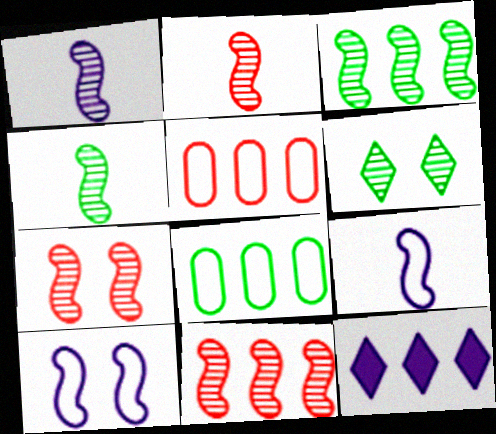[[1, 2, 4], 
[1, 3, 7], 
[2, 7, 11], 
[3, 5, 12], 
[8, 11, 12]]